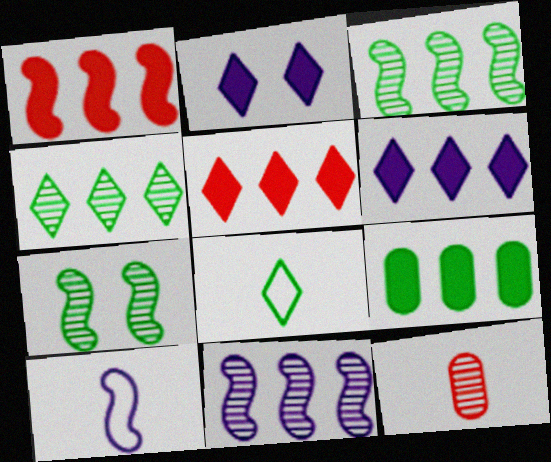[[1, 6, 9], 
[1, 7, 10], 
[7, 8, 9]]